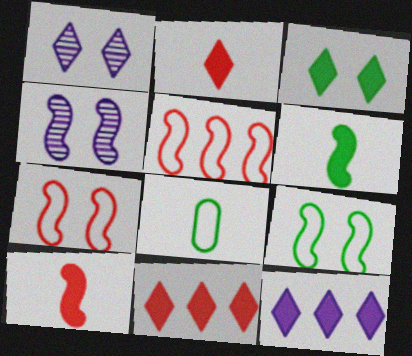[[2, 3, 12], 
[4, 5, 6], 
[4, 8, 11]]